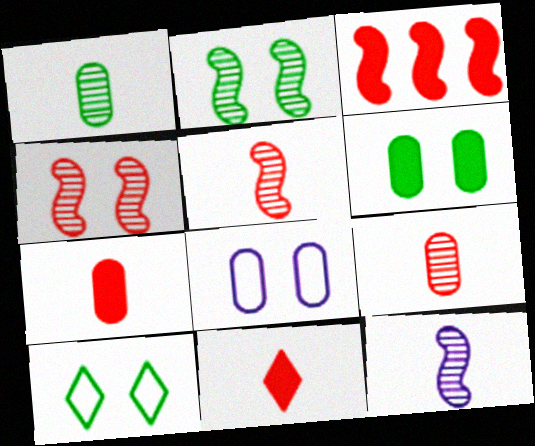[[2, 6, 10]]